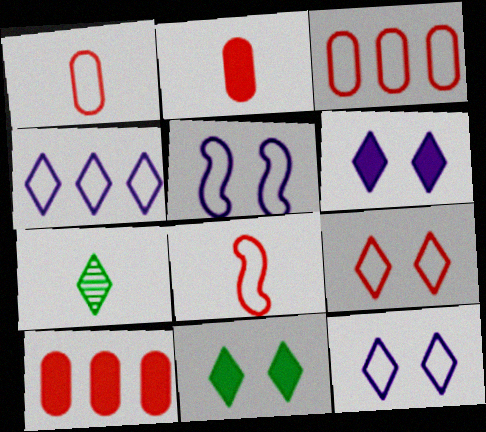[[3, 8, 9], 
[5, 7, 10]]